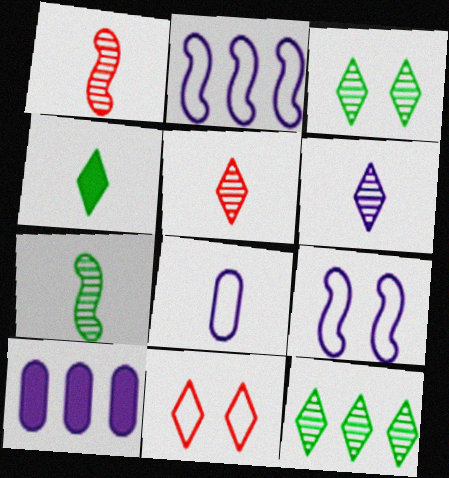[[1, 4, 8], 
[6, 9, 10], 
[7, 10, 11]]